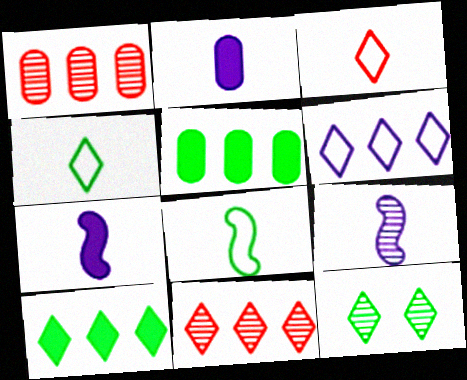[[1, 9, 12], 
[4, 10, 12], 
[5, 8, 12], 
[6, 10, 11]]